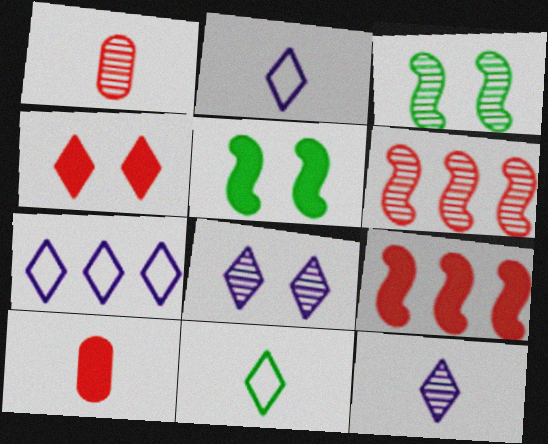[[1, 5, 7], 
[3, 7, 10], 
[4, 9, 10]]